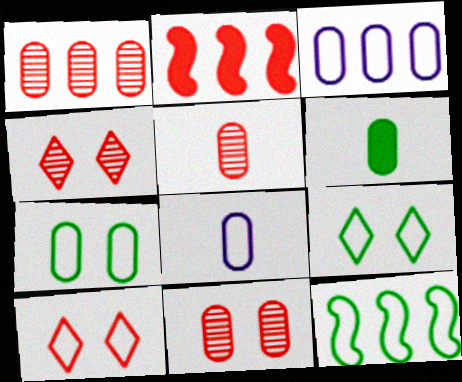[[1, 5, 11], 
[2, 5, 10], 
[3, 6, 11], 
[5, 6, 8], 
[8, 10, 12]]